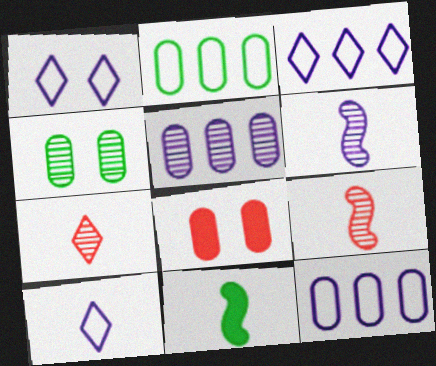[[1, 3, 10]]